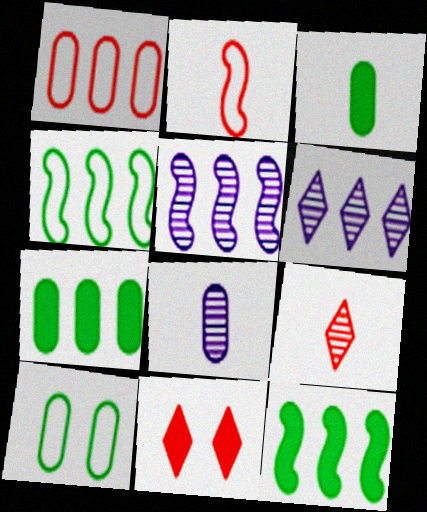[[1, 6, 12], 
[4, 8, 11]]